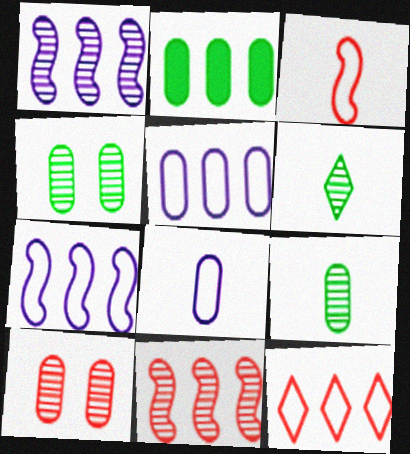[[1, 2, 12], 
[1, 6, 10], 
[2, 8, 10]]